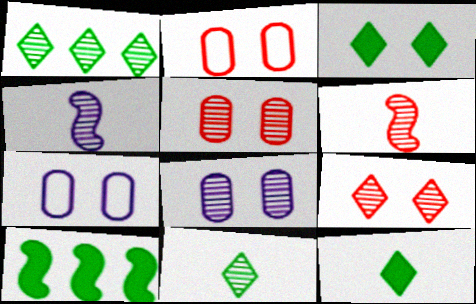[[1, 4, 5], 
[1, 6, 8]]